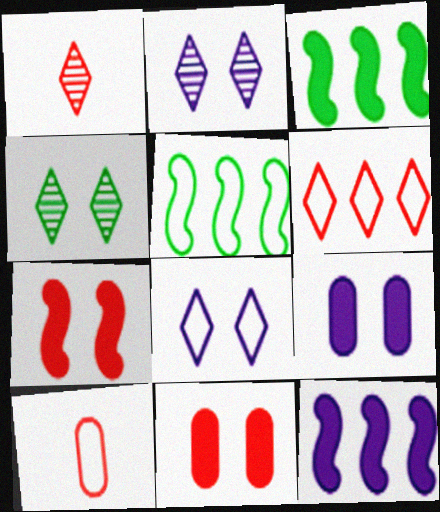[[1, 5, 9], 
[2, 3, 10], 
[4, 10, 12], 
[5, 8, 10]]